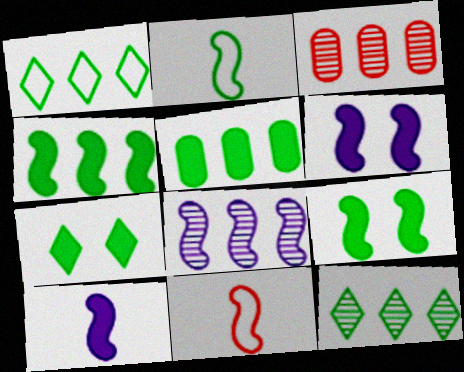[[3, 8, 12], 
[8, 9, 11]]